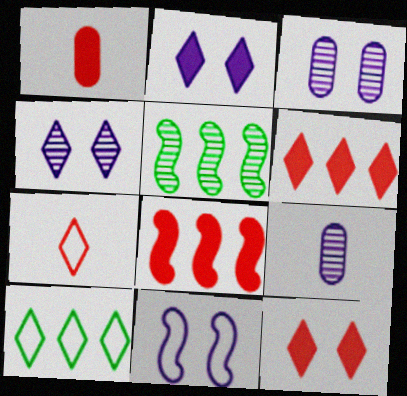[[1, 8, 12], 
[2, 3, 11]]